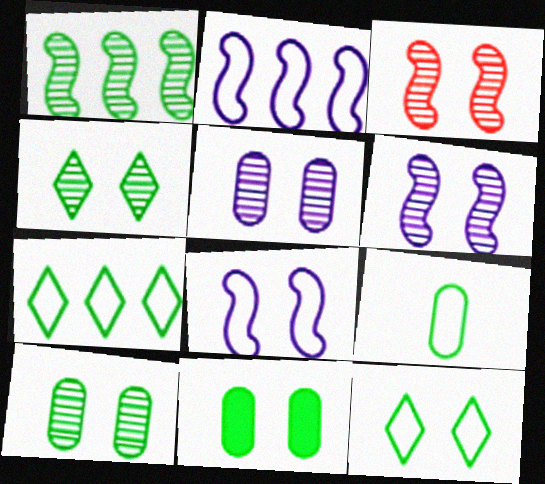[[3, 4, 5]]